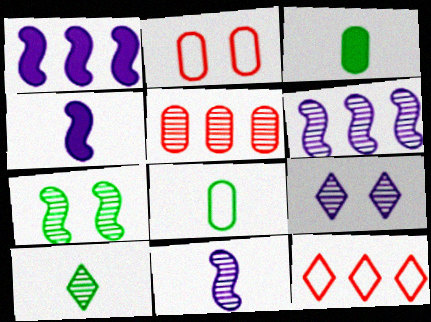[[1, 2, 10]]